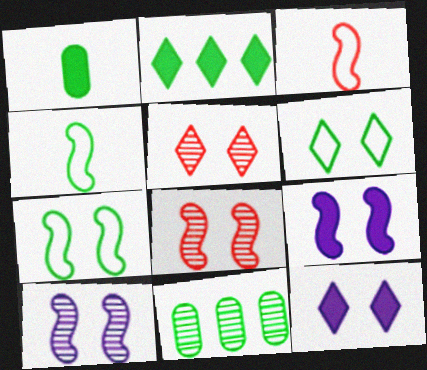[[3, 11, 12], 
[5, 6, 12], 
[7, 8, 9]]